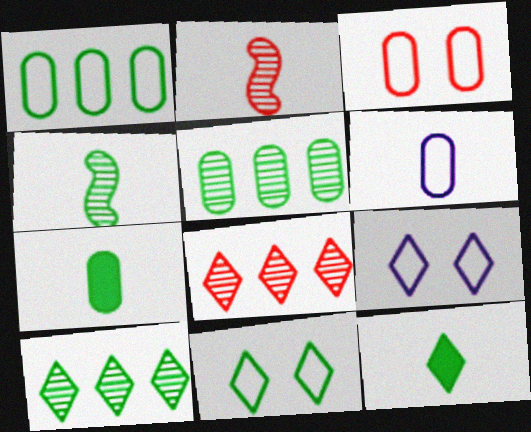[[1, 3, 6], 
[2, 6, 12], 
[8, 9, 12], 
[10, 11, 12]]